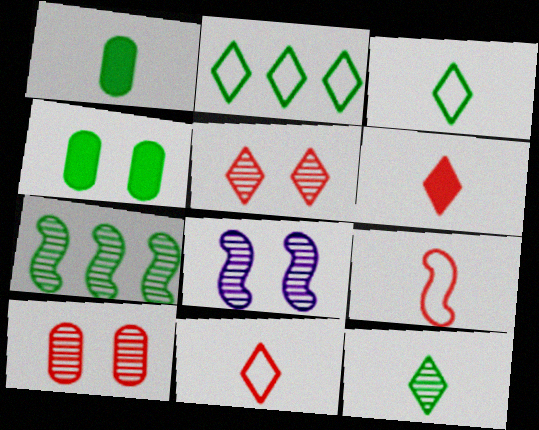[[3, 4, 7]]